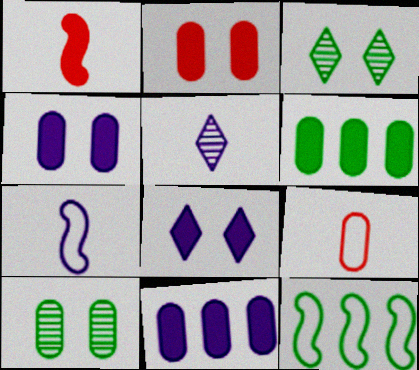[[1, 6, 8], 
[2, 5, 12], 
[9, 10, 11]]